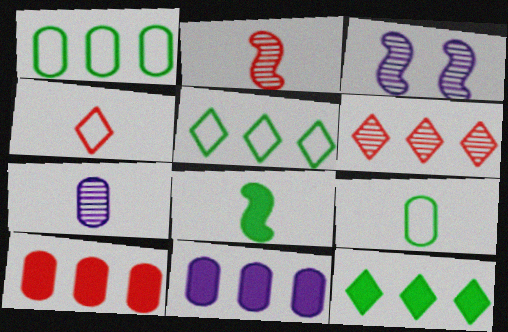[[4, 7, 8]]